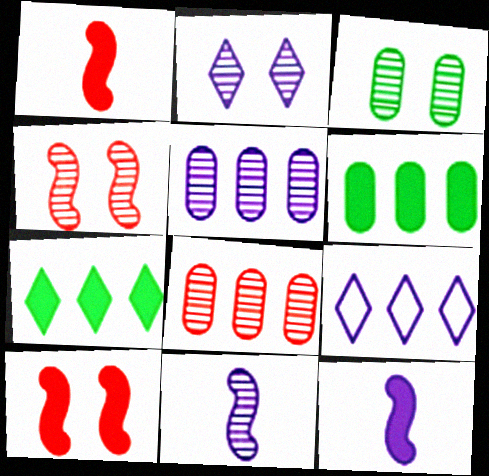[[1, 3, 9], 
[2, 3, 4], 
[2, 5, 11]]